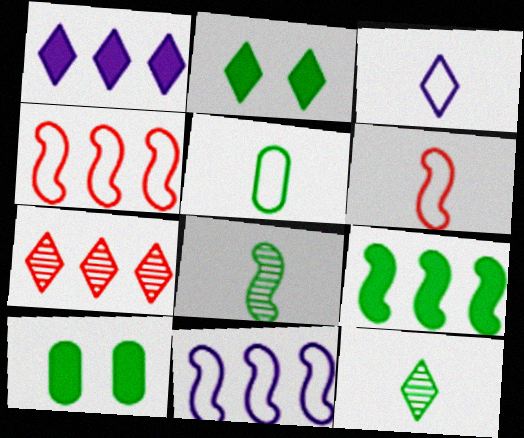[[2, 3, 7], 
[3, 5, 6]]